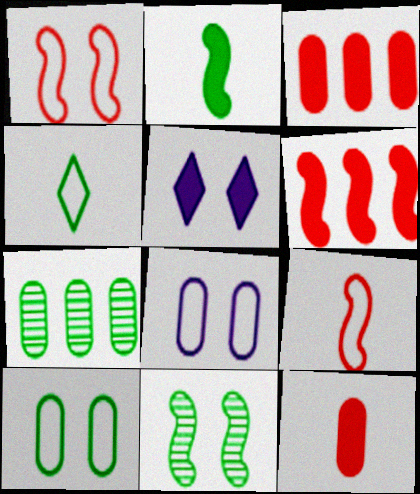[[2, 3, 5], 
[5, 7, 9], 
[7, 8, 12]]